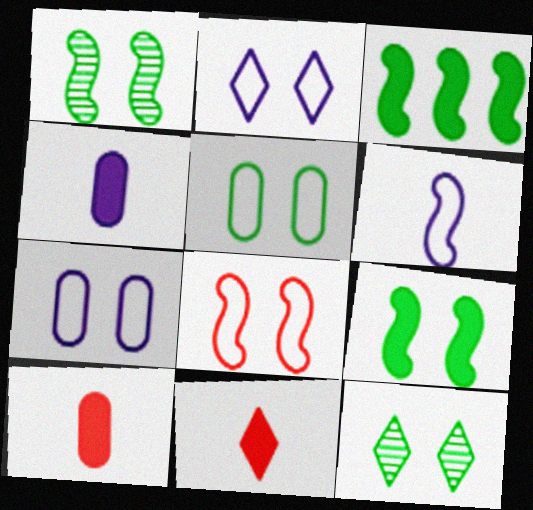[[2, 5, 8], 
[5, 9, 12]]